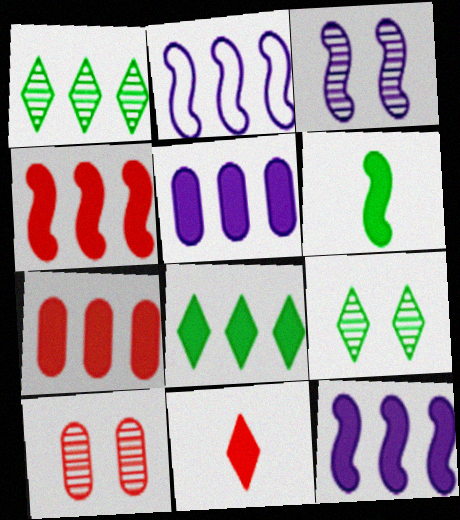[[1, 2, 7], 
[3, 9, 10], 
[4, 5, 8], 
[7, 8, 12]]